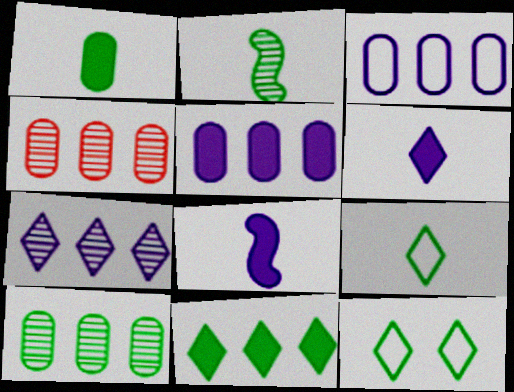[[1, 2, 9], 
[4, 8, 12]]